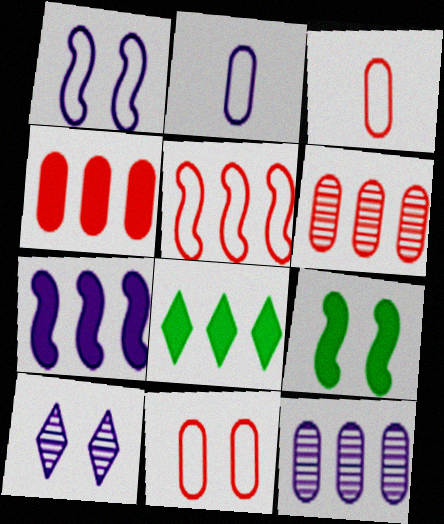[[2, 7, 10], 
[4, 7, 8], 
[5, 8, 12], 
[9, 10, 11]]